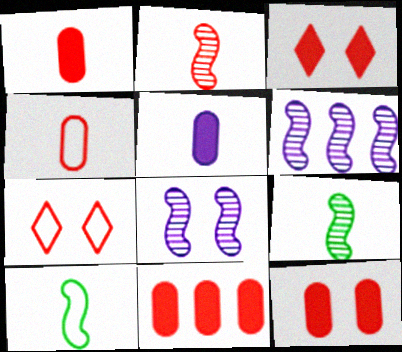[[1, 11, 12], 
[2, 7, 11]]